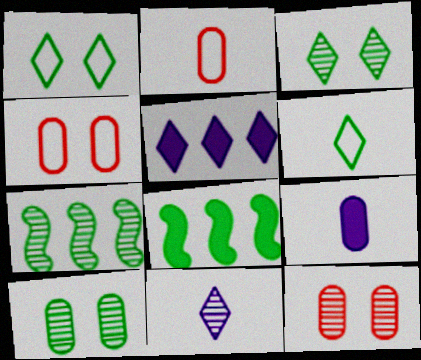[[4, 8, 11], 
[6, 8, 10], 
[7, 11, 12]]